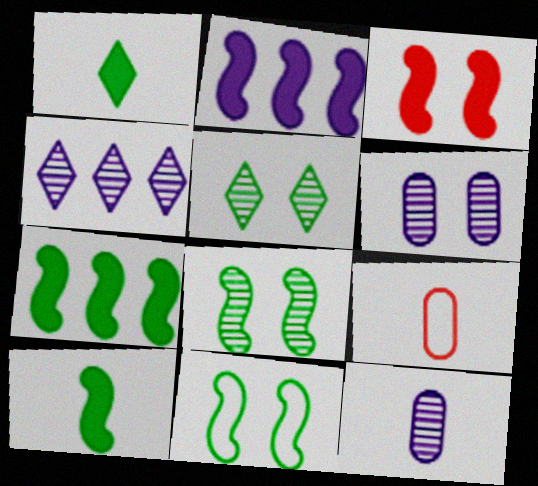[[2, 3, 10], 
[2, 5, 9]]